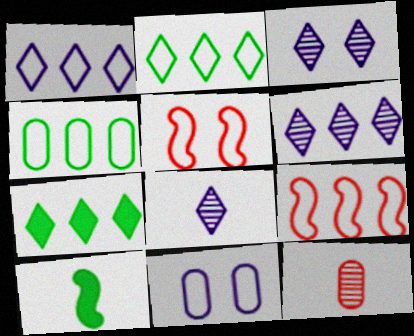[[1, 4, 9], 
[3, 6, 8]]